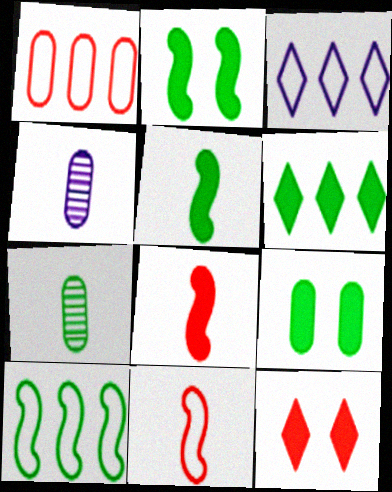[[1, 3, 10], 
[1, 4, 9], 
[4, 10, 12], 
[5, 6, 9]]